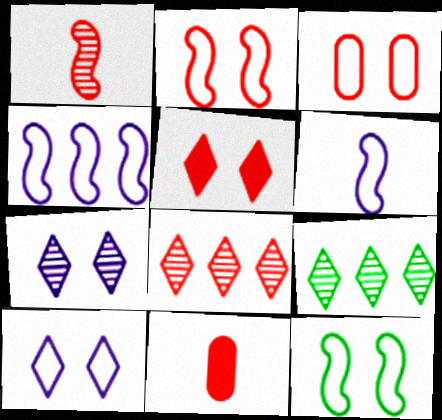[[2, 8, 11], 
[3, 10, 12]]